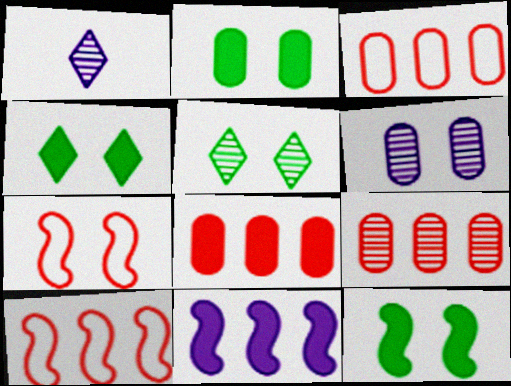[[1, 2, 10], 
[1, 3, 12], 
[2, 4, 12], 
[3, 8, 9], 
[4, 6, 7]]